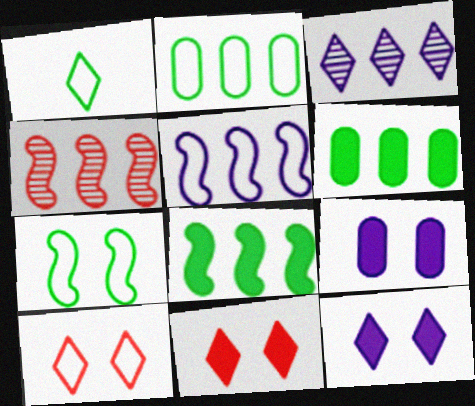[[1, 2, 7], 
[1, 3, 11], 
[1, 4, 9], 
[4, 5, 8]]